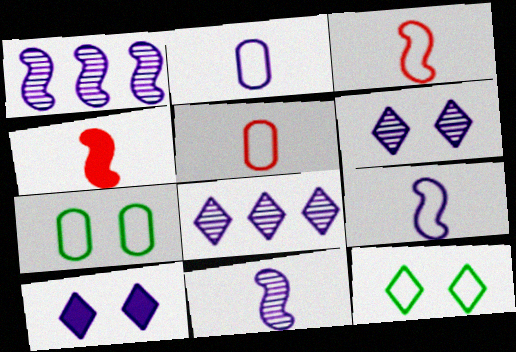[[1, 2, 10], 
[4, 7, 8]]